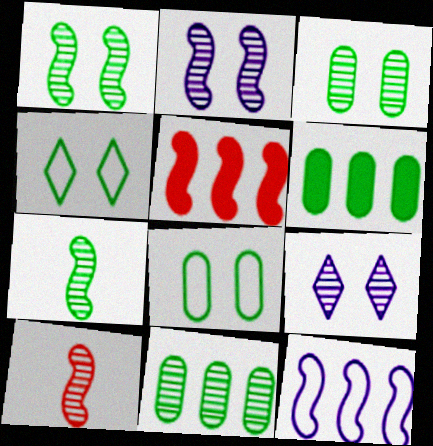[[4, 6, 7], 
[9, 10, 11]]